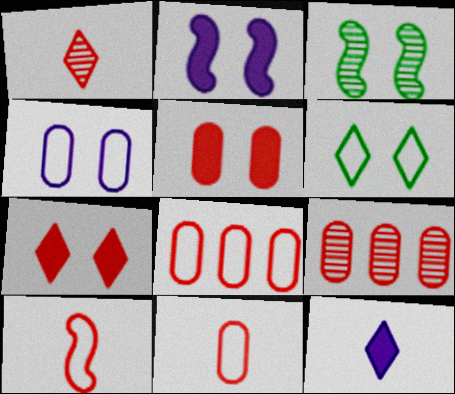[[3, 4, 7], 
[3, 8, 12], 
[5, 9, 11], 
[7, 9, 10]]